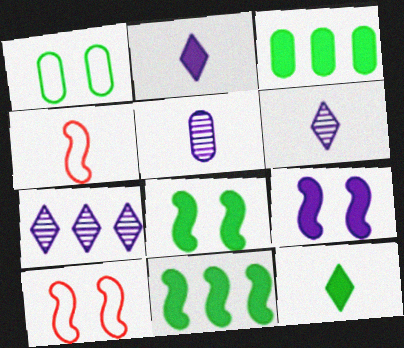[[3, 6, 10], 
[3, 8, 12], 
[4, 5, 12]]